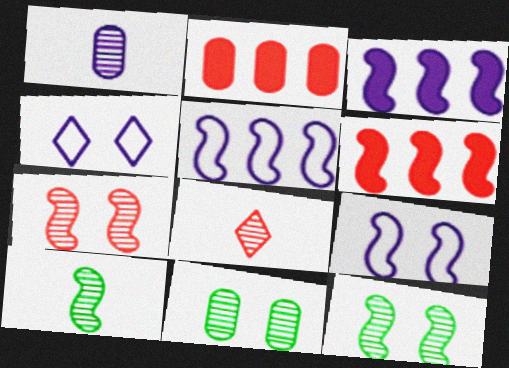[[1, 3, 4], 
[1, 8, 10], 
[2, 4, 10], 
[6, 9, 10]]